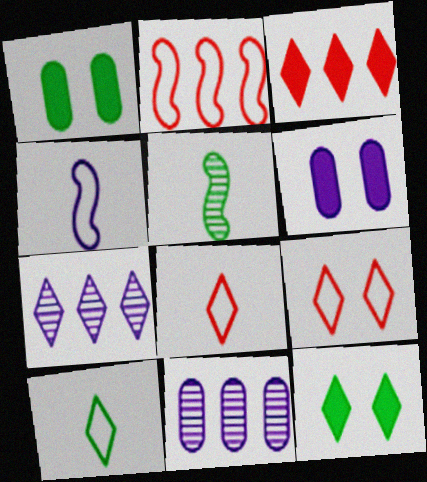[[4, 6, 7], 
[7, 8, 12]]